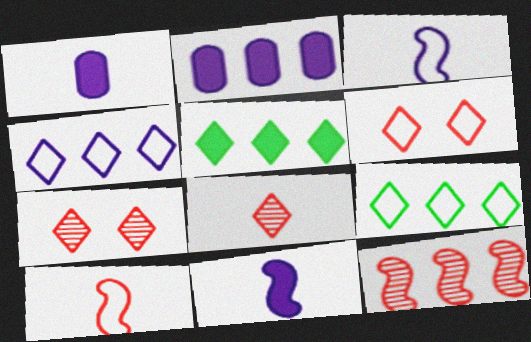[[2, 9, 12]]